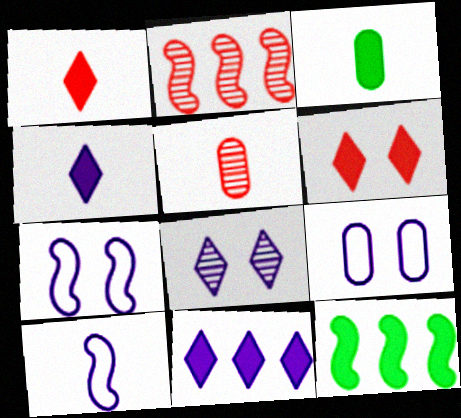[]